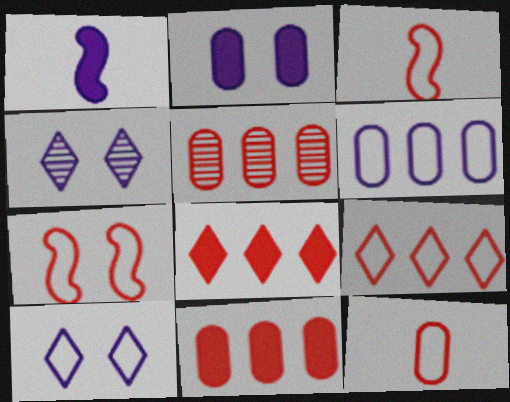[[1, 4, 6], 
[7, 9, 12]]